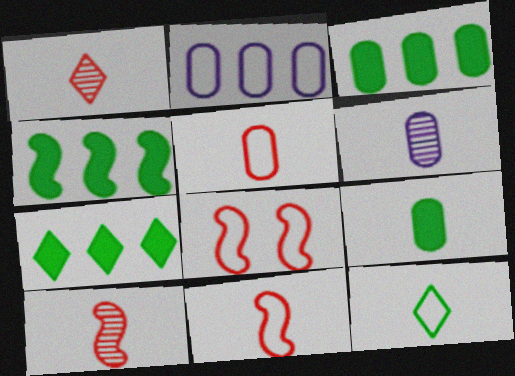[[2, 8, 12], 
[3, 4, 7], 
[5, 6, 9], 
[6, 7, 8]]